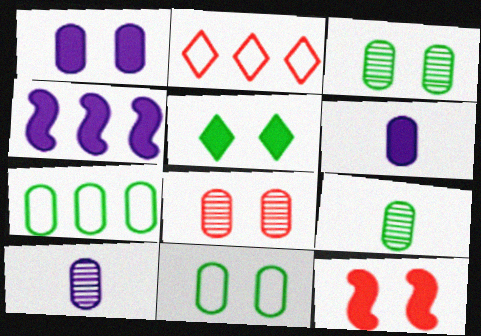[[1, 5, 12], 
[1, 8, 11], 
[6, 7, 8]]